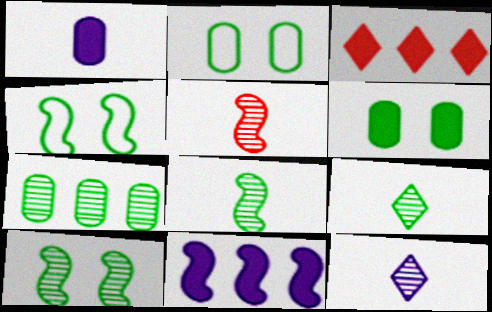[[4, 5, 11], 
[7, 9, 10]]